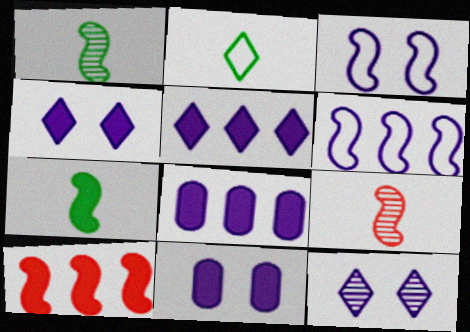[[1, 3, 10], 
[3, 11, 12]]